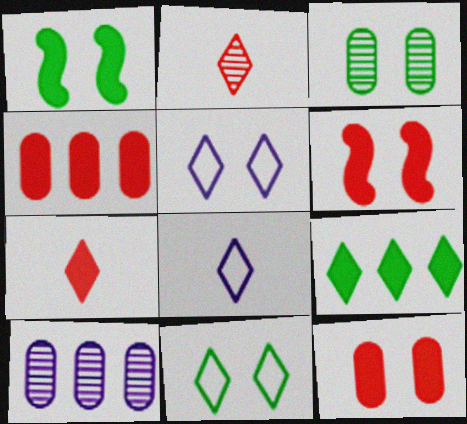[[1, 3, 11], 
[2, 5, 9], 
[3, 5, 6], 
[4, 6, 7]]